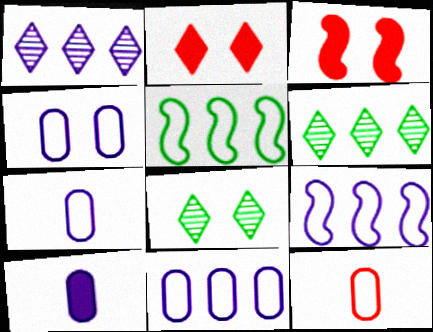[[3, 4, 8], 
[3, 6, 7], 
[4, 7, 11]]